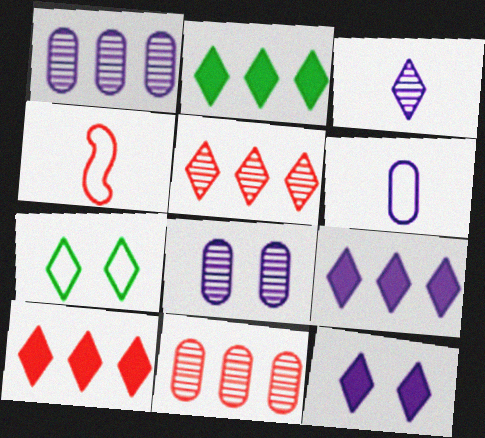[[2, 4, 8], 
[2, 9, 10], 
[3, 7, 10]]